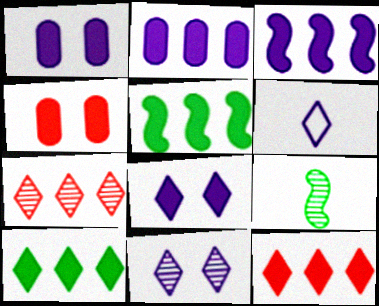[[2, 5, 12]]